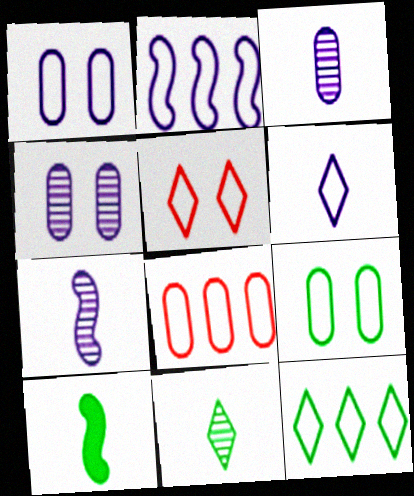[[1, 2, 6], 
[2, 8, 12], 
[5, 6, 12]]